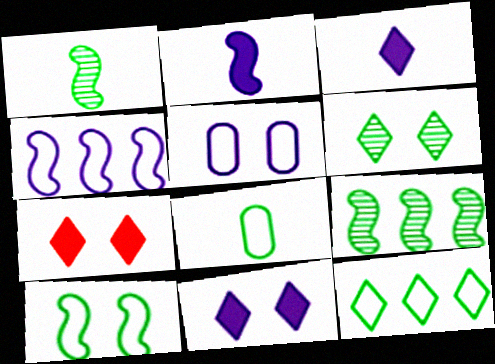[[8, 10, 12]]